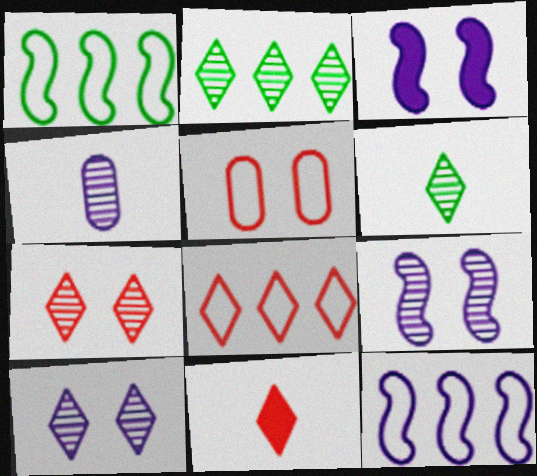[[7, 8, 11]]